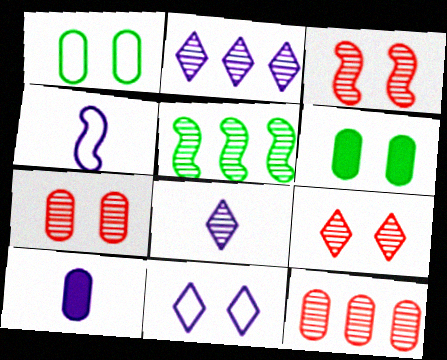[[1, 10, 12], 
[2, 5, 12], 
[3, 6, 11], 
[3, 7, 9], 
[4, 8, 10], 
[5, 7, 8]]